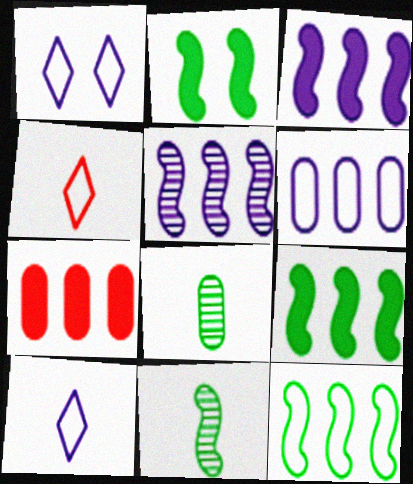[[1, 7, 11], 
[2, 11, 12]]